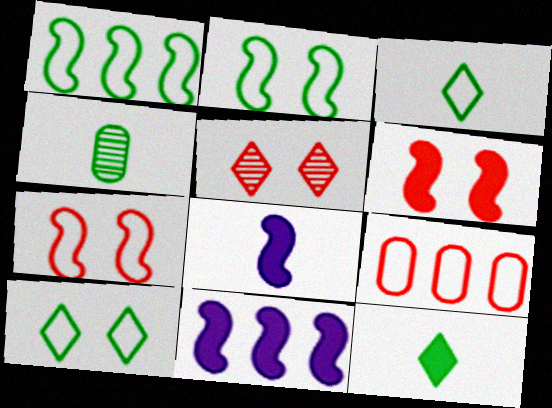[]